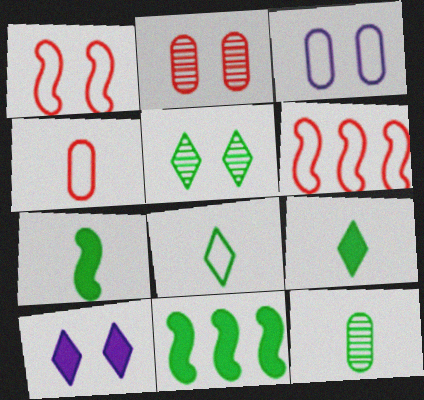[[3, 6, 8], 
[6, 10, 12], 
[7, 8, 12]]